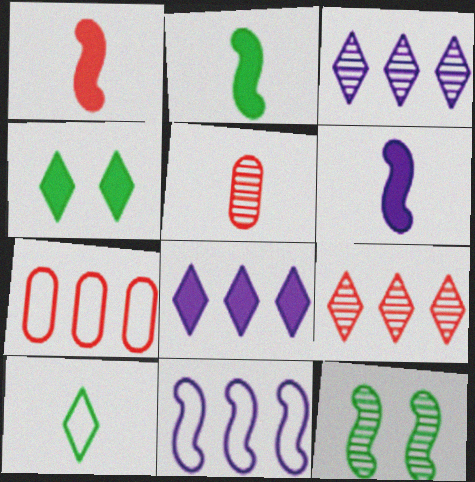[[1, 2, 6], 
[1, 11, 12], 
[3, 5, 12], 
[4, 5, 11], 
[5, 6, 10]]